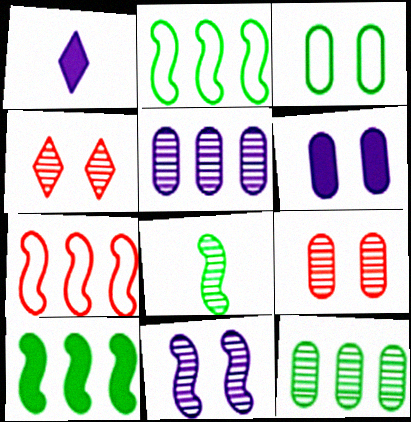[[1, 2, 9], 
[3, 6, 9], 
[4, 5, 8]]